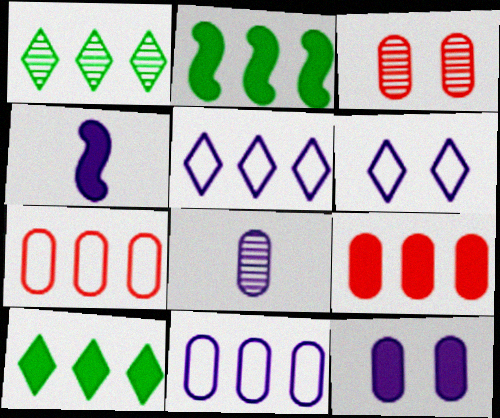[[8, 11, 12]]